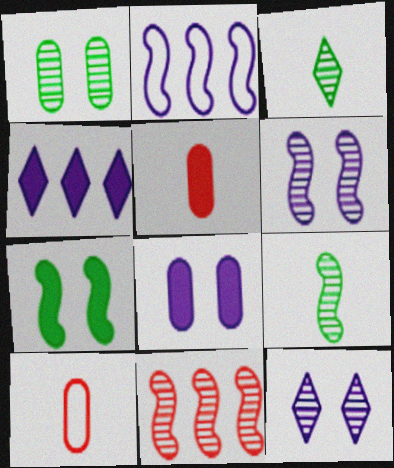[[4, 5, 7], 
[6, 9, 11]]